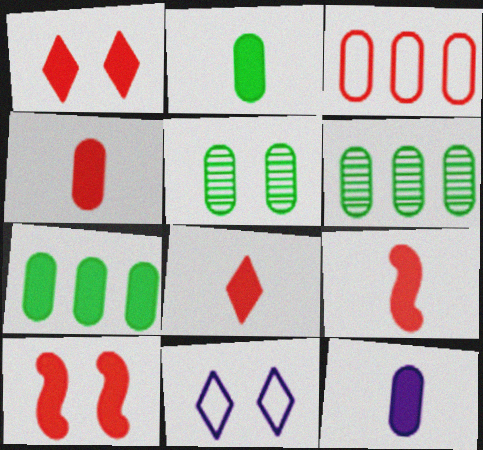[[2, 4, 12], 
[3, 5, 12], 
[4, 8, 9], 
[5, 10, 11], 
[6, 9, 11]]